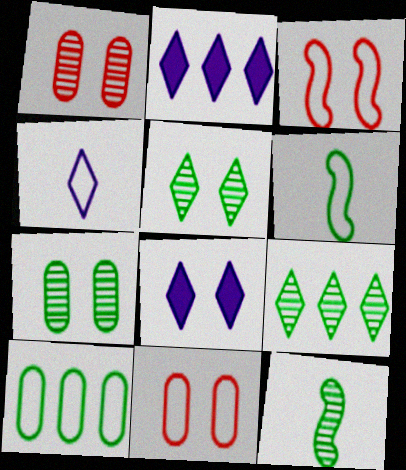[[1, 2, 6], 
[2, 11, 12], 
[3, 4, 10], 
[3, 7, 8], 
[7, 9, 12]]